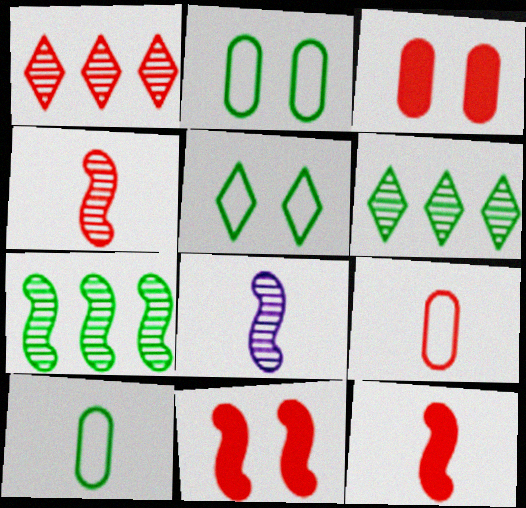[[1, 9, 11]]